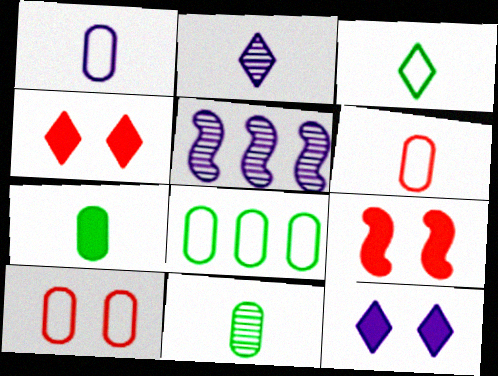[[1, 5, 12], 
[1, 8, 10], 
[2, 8, 9]]